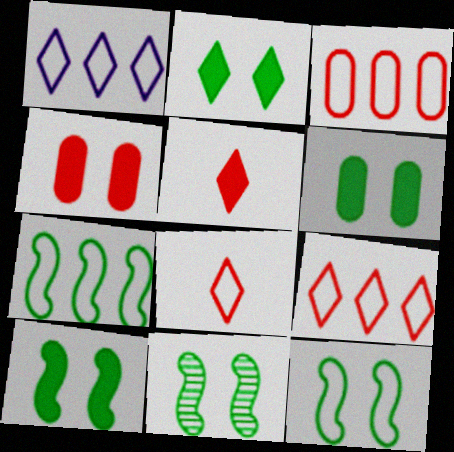[[1, 3, 7], 
[2, 6, 10], 
[10, 11, 12]]